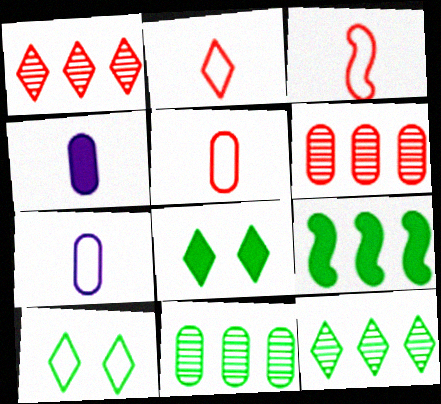[[2, 3, 5]]